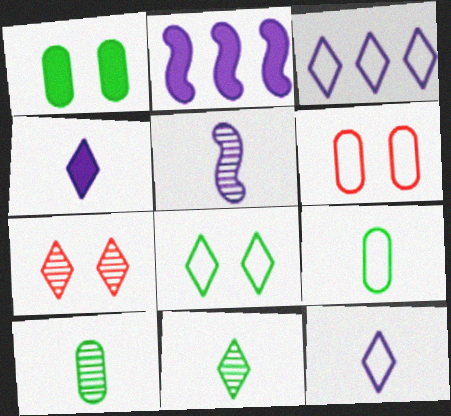[[2, 6, 11], 
[2, 7, 9]]